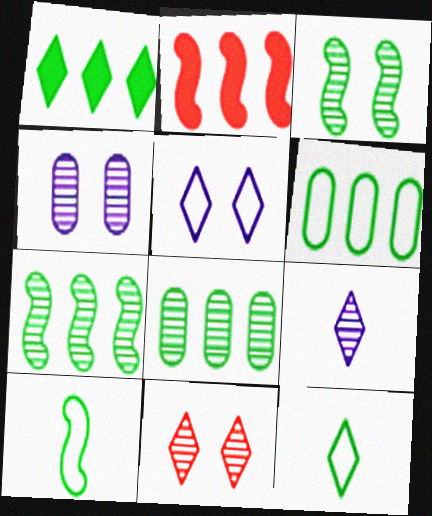[[1, 6, 7], 
[2, 4, 12], 
[3, 4, 11]]